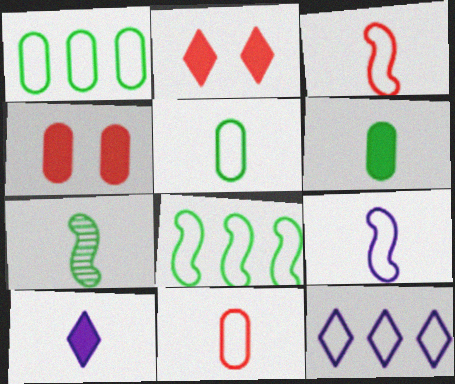[[4, 7, 12], 
[7, 10, 11]]